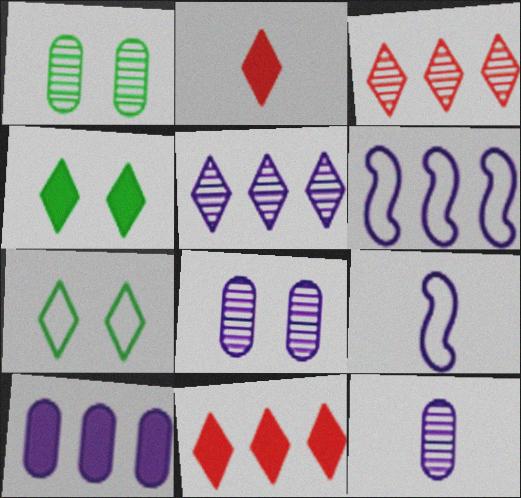[[1, 2, 6], 
[1, 9, 11], 
[2, 5, 7], 
[5, 6, 10]]